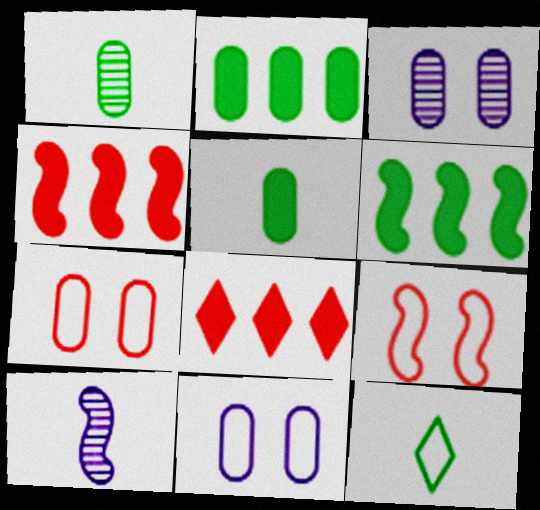[[3, 4, 12], 
[6, 9, 10]]